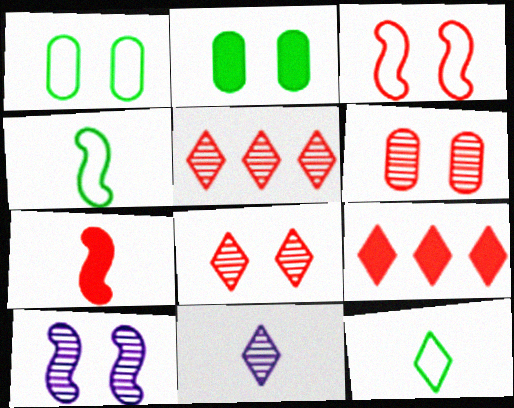[]